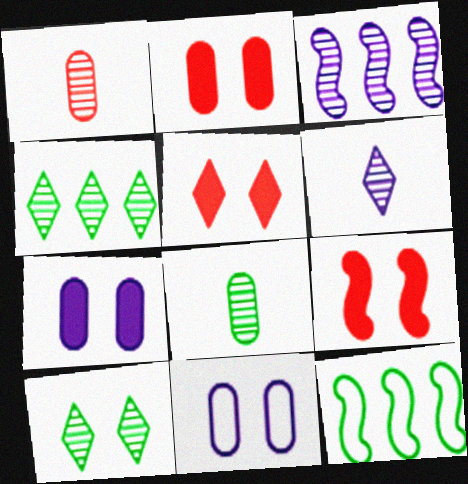[[1, 3, 10], 
[2, 5, 9], 
[2, 6, 12], 
[9, 10, 11]]